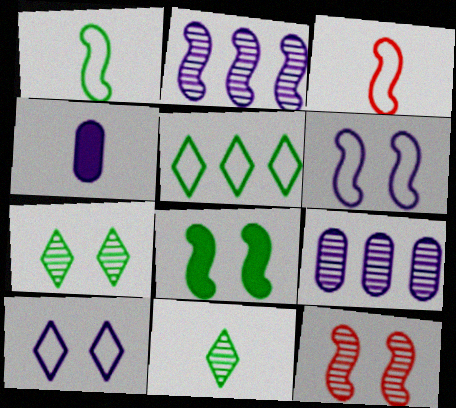[[2, 3, 8], 
[2, 4, 10], 
[3, 4, 11], 
[4, 5, 12], 
[6, 8, 12], 
[9, 11, 12]]